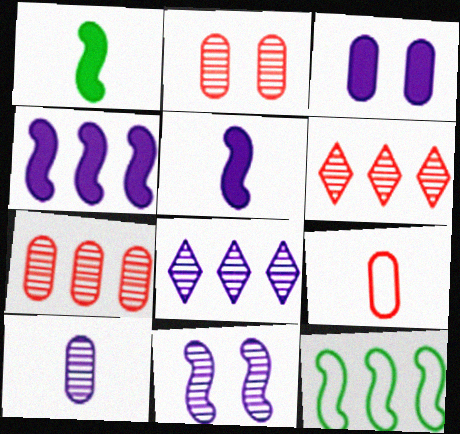[[8, 10, 11]]